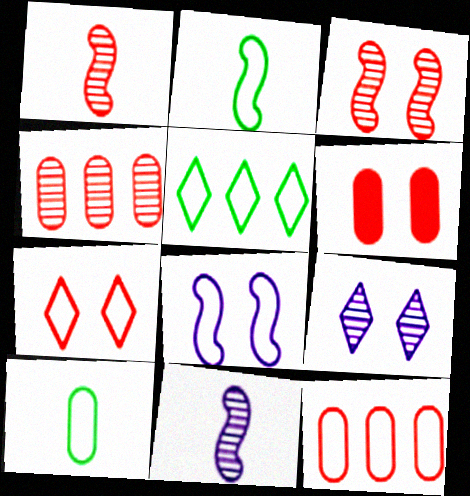[[3, 6, 7], 
[5, 6, 11]]